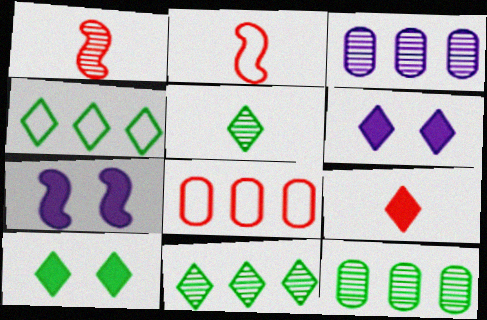[[2, 3, 10], 
[2, 6, 12], 
[4, 5, 10], 
[5, 7, 8]]